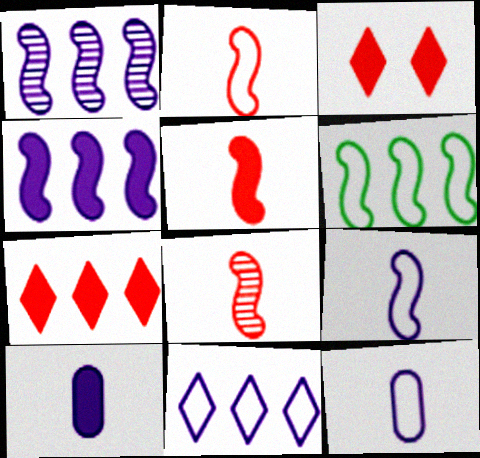[[2, 5, 8]]